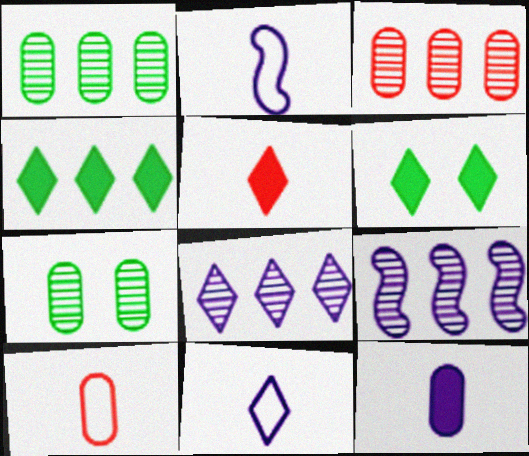[[2, 3, 6], 
[6, 9, 10]]